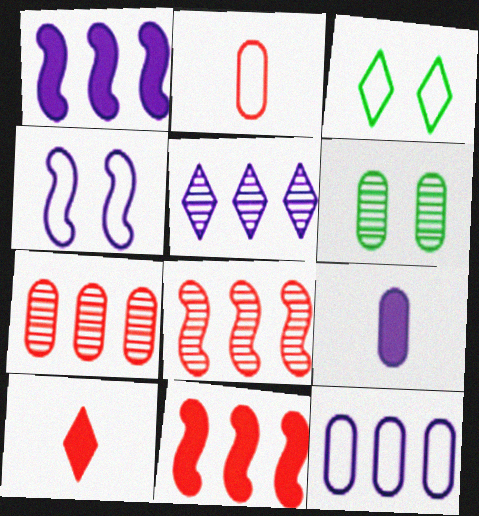[[1, 5, 12], 
[3, 5, 10], 
[3, 8, 9], 
[4, 5, 9]]